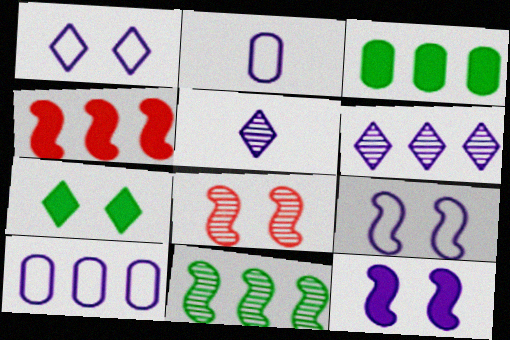[[2, 6, 12], 
[5, 10, 12]]